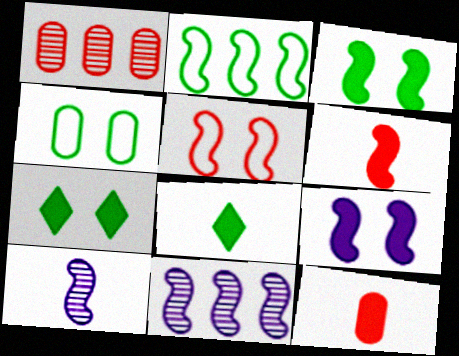[]